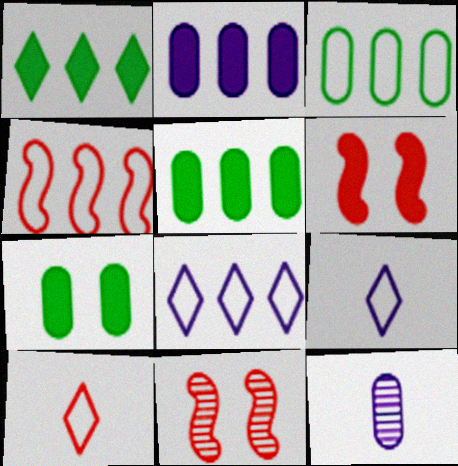[[3, 4, 8], 
[5, 9, 11]]